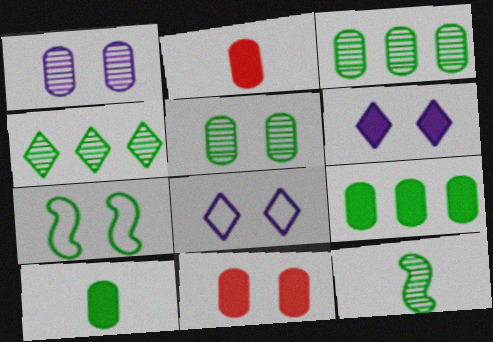[[4, 5, 12], 
[4, 7, 10]]